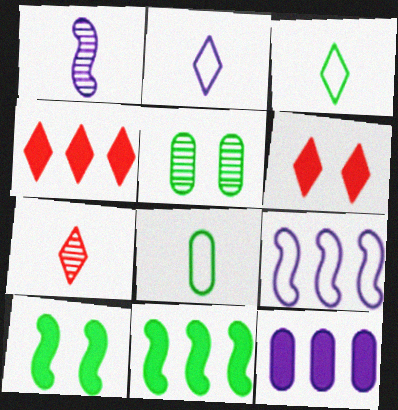[[3, 5, 11], 
[4, 11, 12]]